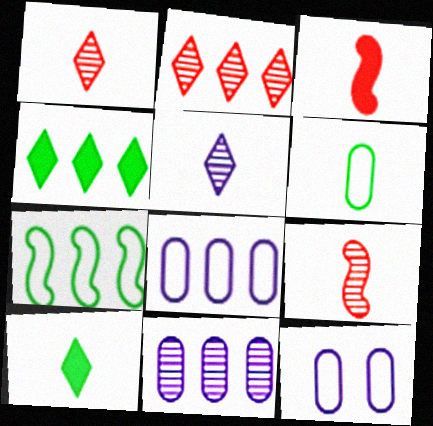[[3, 5, 6], 
[4, 9, 12]]